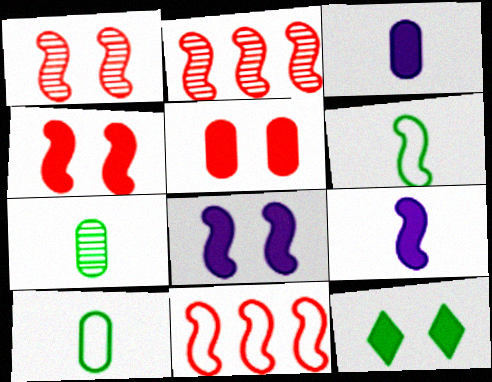[[2, 6, 8], 
[5, 8, 12]]